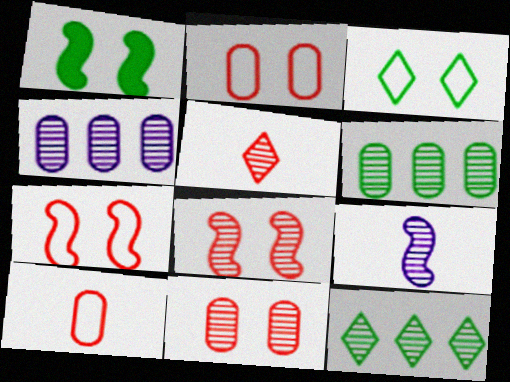[[9, 11, 12]]